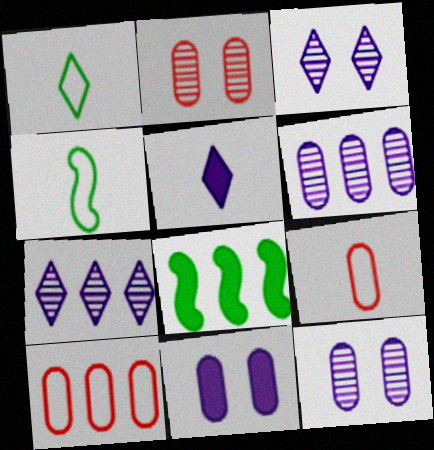[[3, 8, 9], 
[7, 8, 10]]